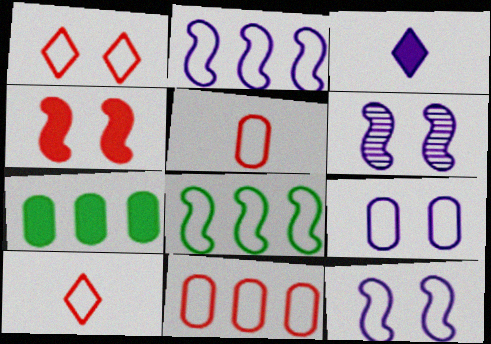[[3, 4, 7], 
[6, 7, 10], 
[8, 9, 10]]